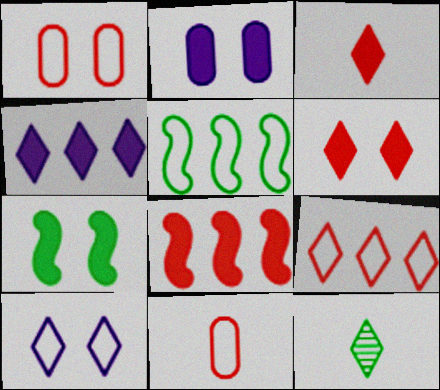[[2, 6, 7], 
[5, 10, 11]]